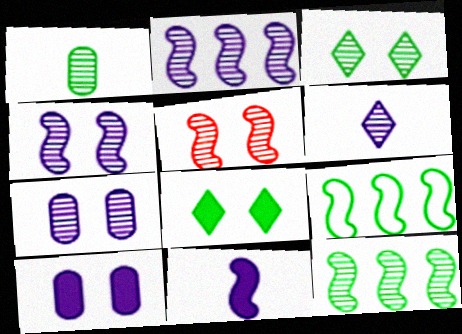[[1, 3, 12], 
[1, 8, 9], 
[2, 6, 7], 
[3, 5, 7], 
[5, 9, 11]]